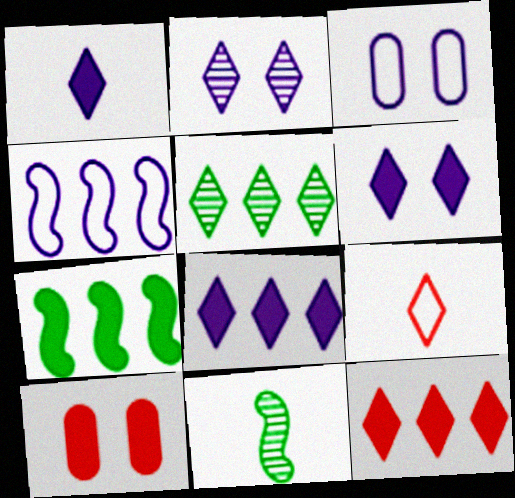[[1, 6, 8], 
[1, 7, 10], 
[3, 11, 12], 
[5, 6, 9]]